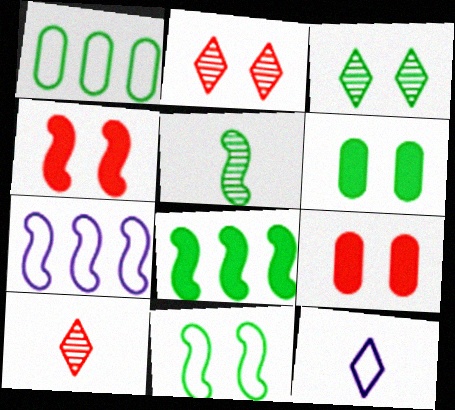[[3, 6, 11], 
[4, 5, 7], 
[5, 8, 11], 
[6, 7, 10]]